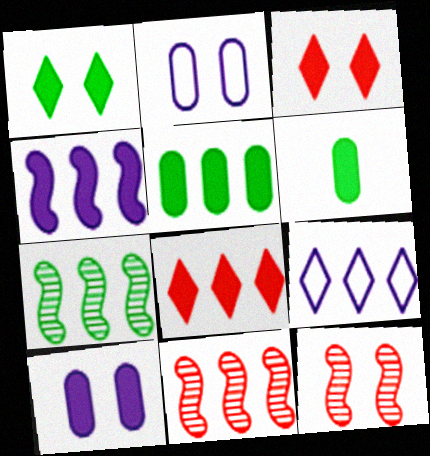[[1, 2, 12], 
[3, 4, 6], 
[4, 5, 8], 
[5, 9, 11], 
[6, 9, 12]]